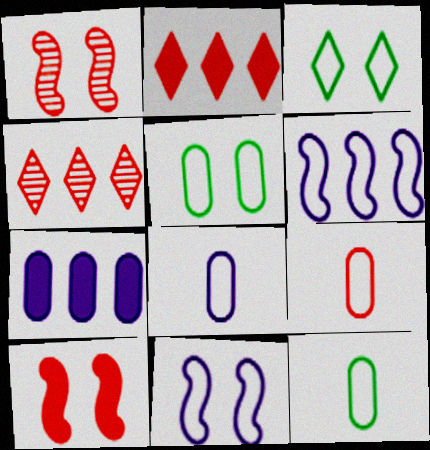[[1, 2, 9], 
[3, 6, 9], 
[4, 9, 10], 
[8, 9, 12]]